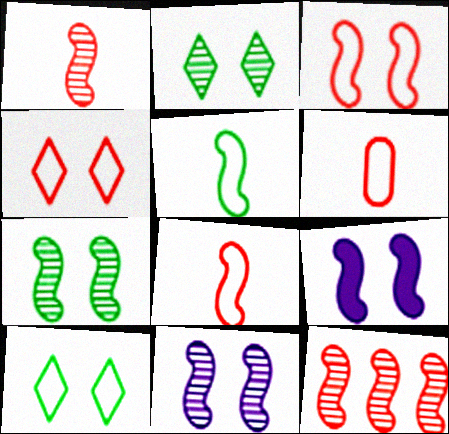[[3, 7, 9], 
[5, 9, 12]]